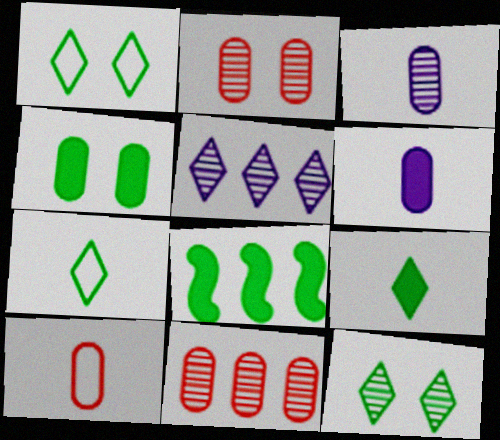[[4, 8, 9]]